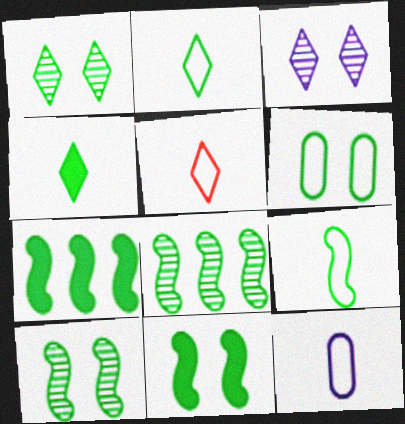[[1, 6, 11], 
[4, 6, 8], 
[5, 9, 12], 
[7, 9, 10], 
[8, 9, 11]]